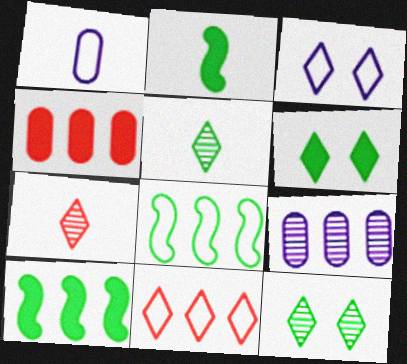[[1, 2, 7], 
[9, 10, 11]]